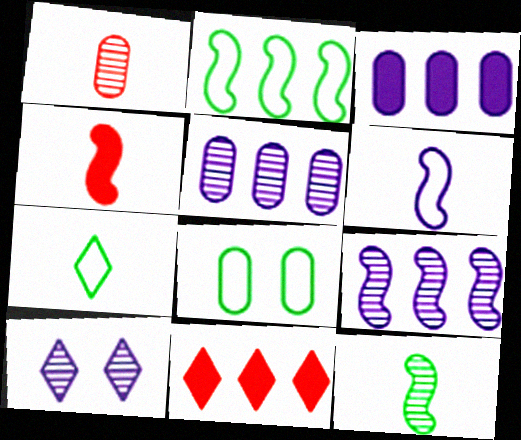[[1, 3, 8], 
[2, 5, 11], 
[2, 7, 8], 
[3, 6, 10], 
[4, 6, 12], 
[7, 10, 11]]